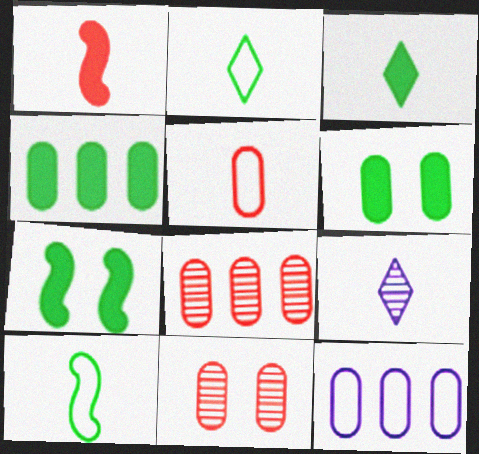[[3, 4, 7], 
[4, 8, 12]]